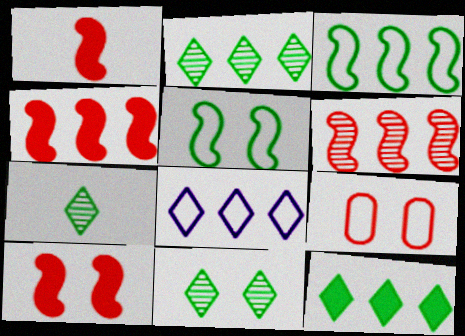[[1, 4, 10], 
[2, 7, 11]]